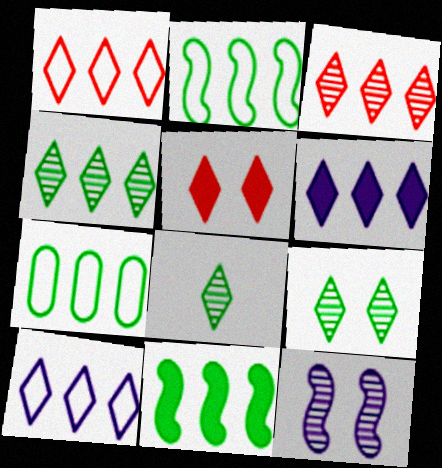[[1, 4, 6], 
[4, 7, 11], 
[4, 8, 9], 
[5, 8, 10]]